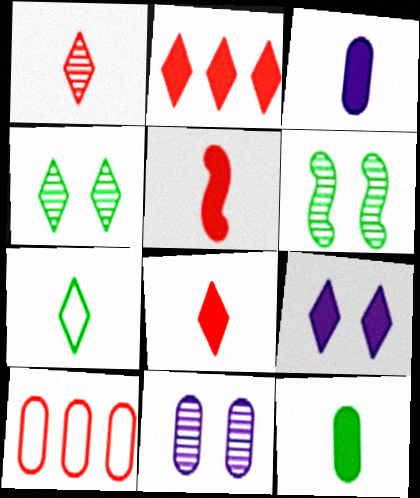[[10, 11, 12]]